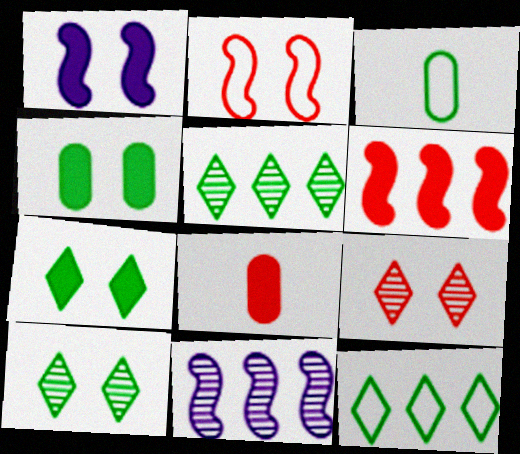[]